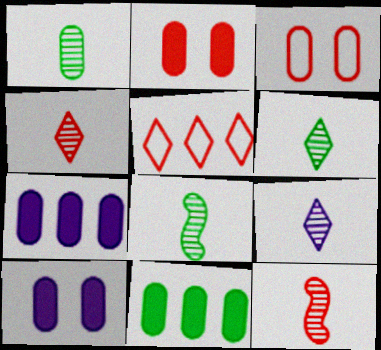[[1, 3, 7], 
[1, 6, 8], 
[1, 9, 12], 
[2, 5, 12], 
[4, 6, 9], 
[5, 8, 10]]